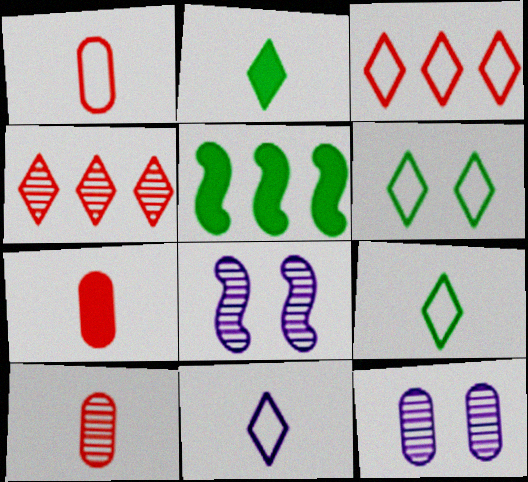[[1, 7, 10], 
[3, 6, 11]]